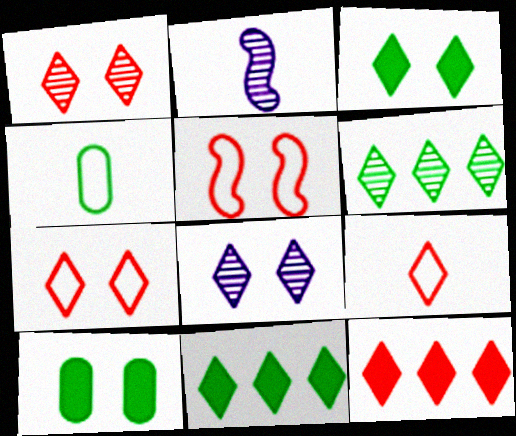[[1, 9, 12], 
[3, 7, 8], 
[5, 8, 10], 
[8, 9, 11]]